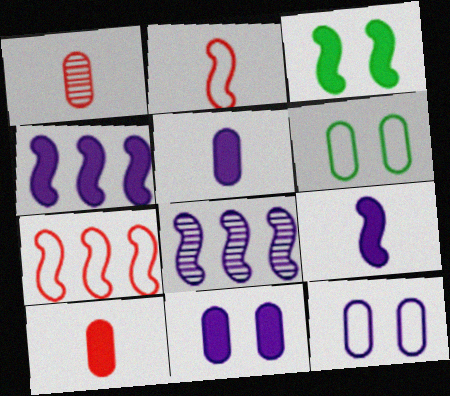[[2, 3, 8]]